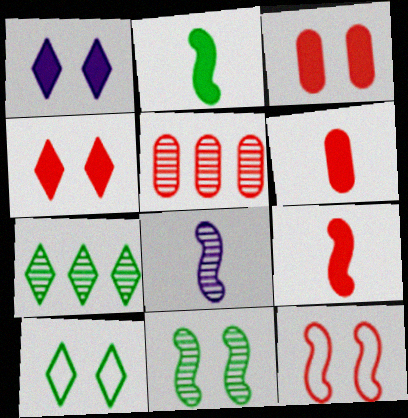[]